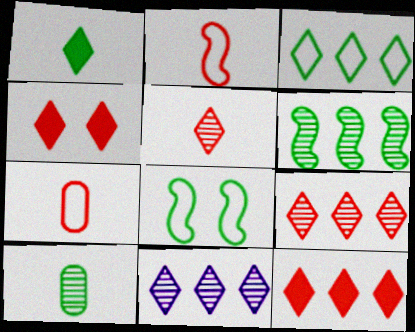[[3, 11, 12]]